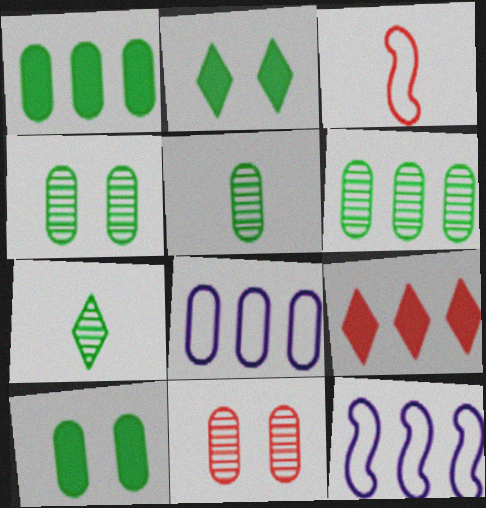[[3, 9, 11], 
[4, 5, 6], 
[6, 9, 12]]